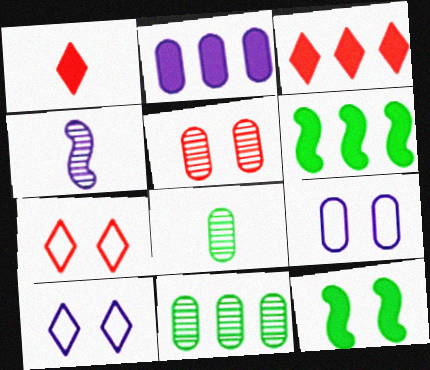[[1, 2, 12], 
[2, 3, 6], 
[2, 4, 10], 
[5, 10, 12]]